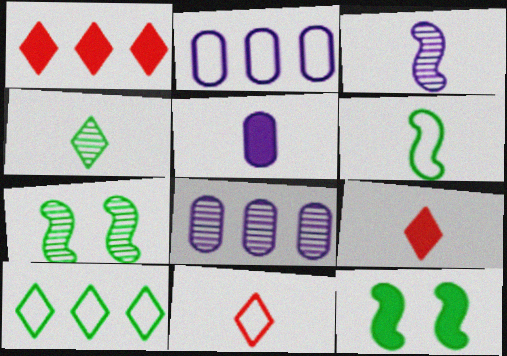[[1, 5, 12], 
[2, 7, 9], 
[8, 11, 12]]